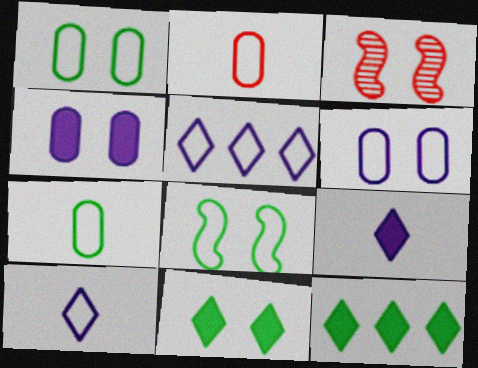[[2, 5, 8], 
[3, 6, 11]]